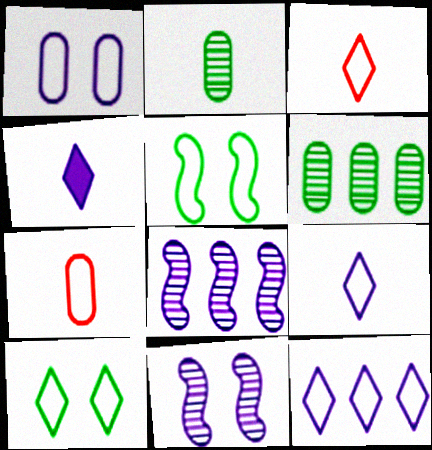[[1, 4, 8], 
[3, 10, 12], 
[5, 7, 12]]